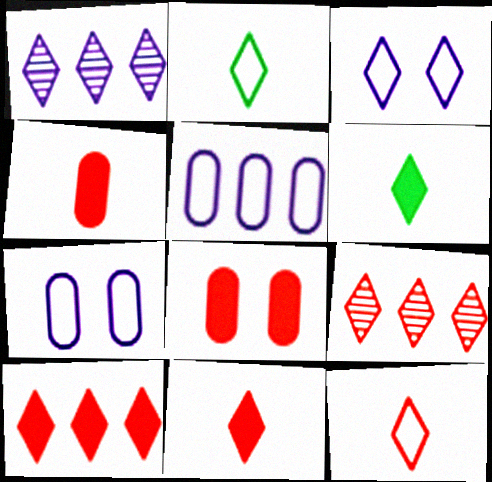[[3, 6, 9]]